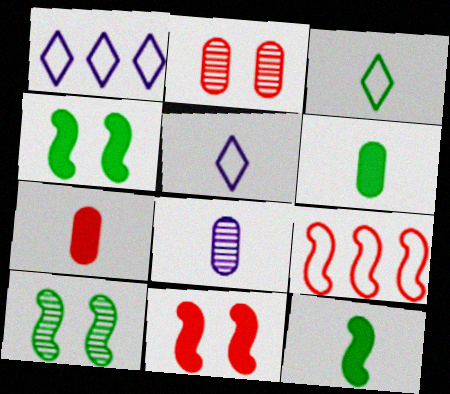[[1, 2, 12], 
[1, 7, 10]]